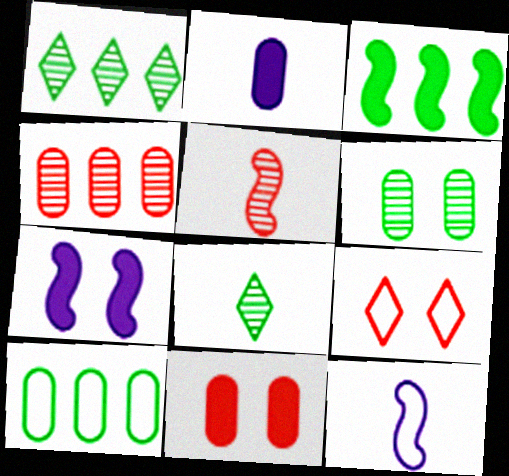[[1, 3, 10], 
[1, 11, 12], 
[6, 7, 9], 
[9, 10, 12]]